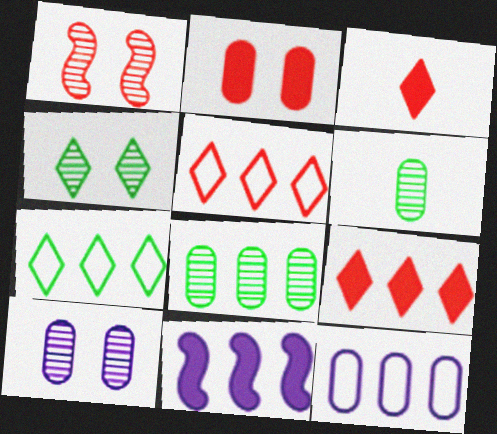[[1, 4, 10], 
[2, 6, 12], 
[5, 8, 11]]